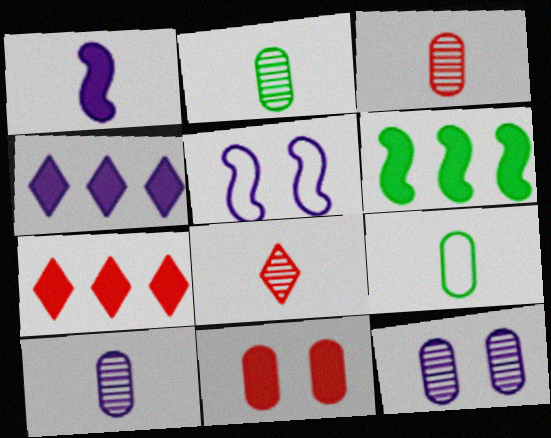[[1, 8, 9], 
[2, 3, 10], 
[2, 5, 7], 
[4, 5, 10]]